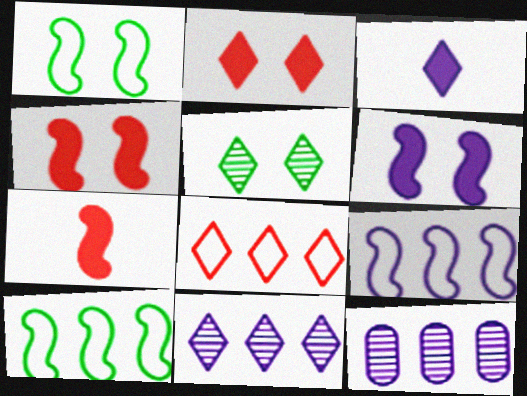[[3, 5, 8]]